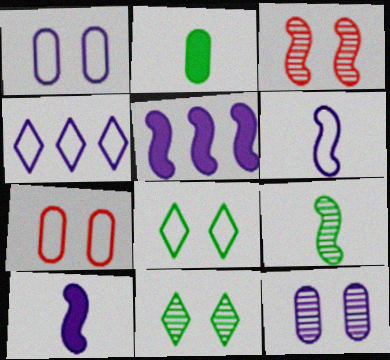[[1, 4, 6], 
[2, 3, 4], 
[3, 11, 12], 
[4, 10, 12]]